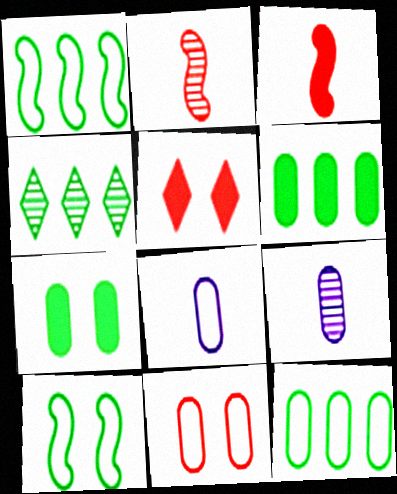[[1, 4, 6], 
[1, 5, 9], 
[6, 9, 11], 
[8, 11, 12]]